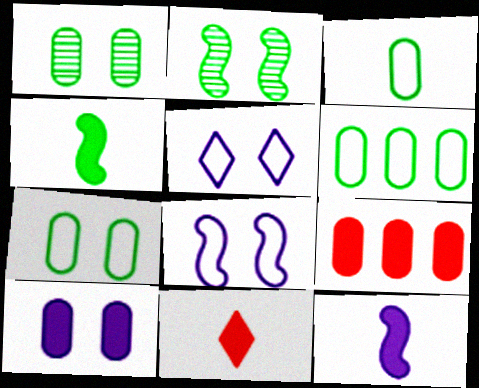[[3, 6, 7]]